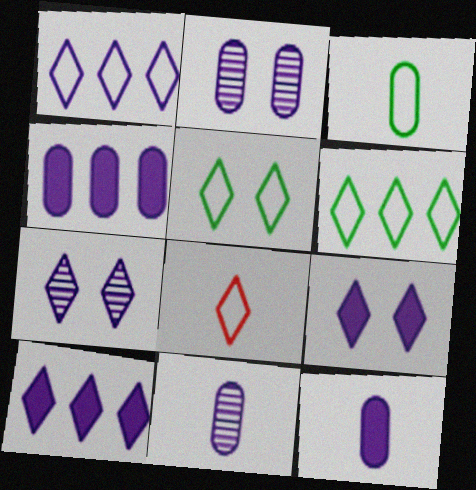[[1, 5, 8]]